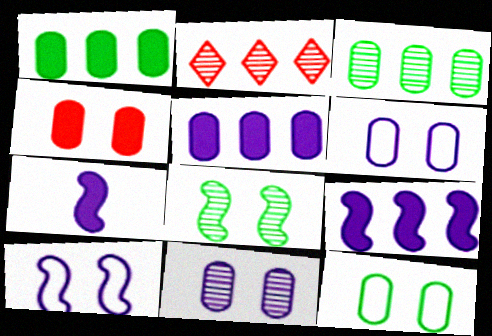[[2, 7, 12], 
[4, 11, 12]]